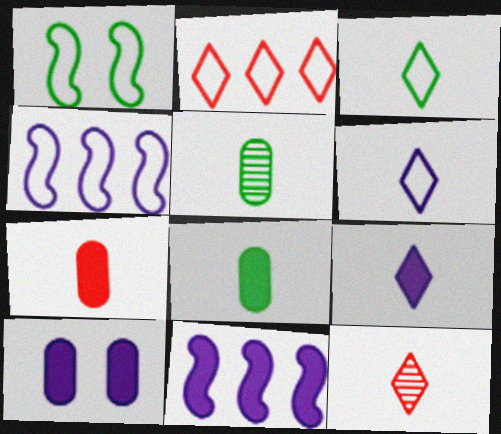[[3, 9, 12], 
[9, 10, 11]]